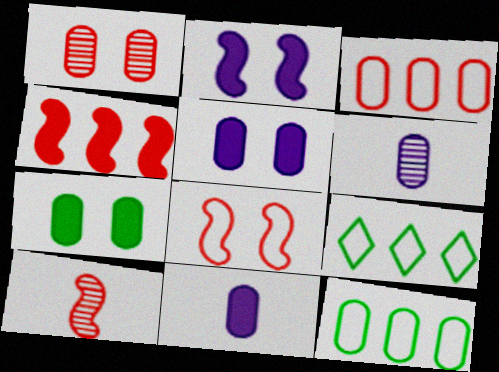[[1, 11, 12], 
[3, 6, 7], 
[4, 8, 10], 
[5, 9, 10]]